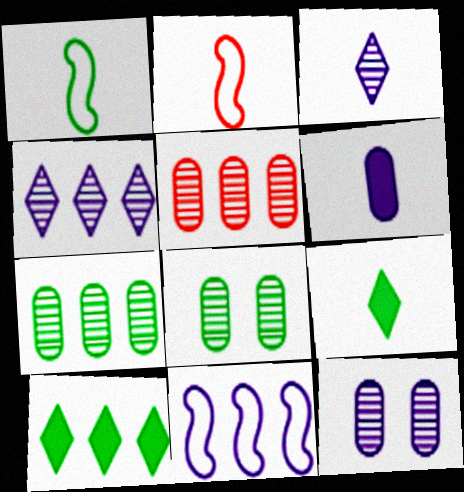[[1, 8, 10], 
[2, 10, 12], 
[5, 10, 11]]